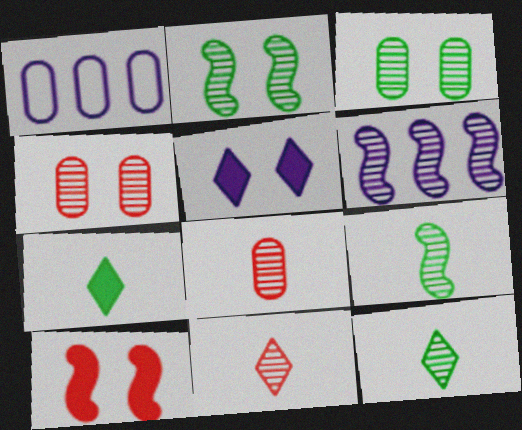[[1, 10, 12], 
[3, 6, 11], 
[4, 6, 12]]